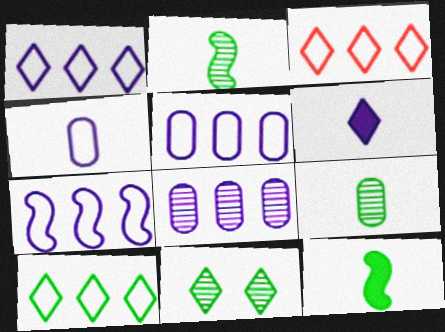[[1, 3, 10], 
[1, 5, 7], 
[3, 6, 11]]